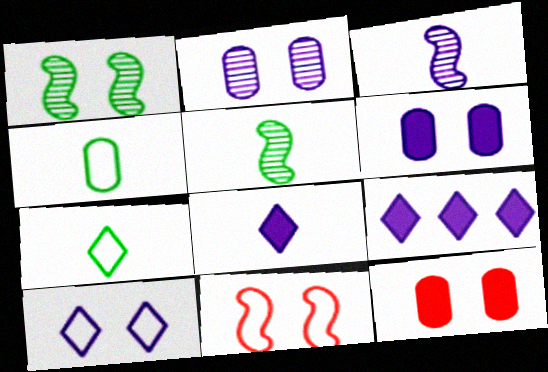[[1, 10, 12]]